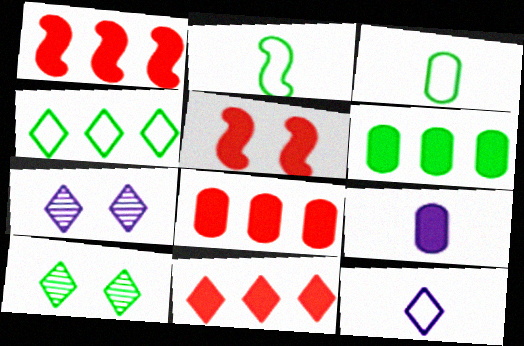[[1, 3, 7], 
[1, 8, 11], 
[2, 6, 10], 
[2, 7, 8], 
[10, 11, 12]]